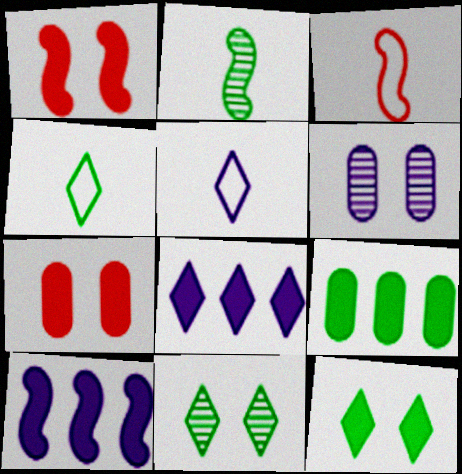[[5, 6, 10]]